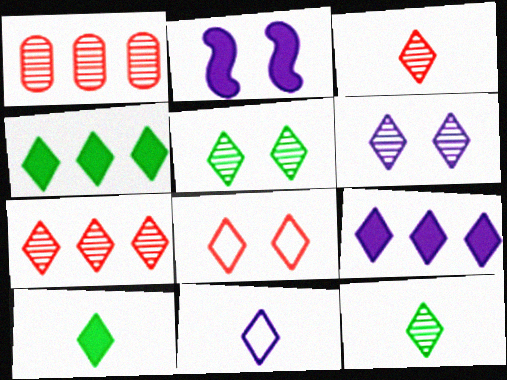[[3, 10, 11], 
[6, 7, 12], 
[6, 9, 11], 
[8, 9, 12]]